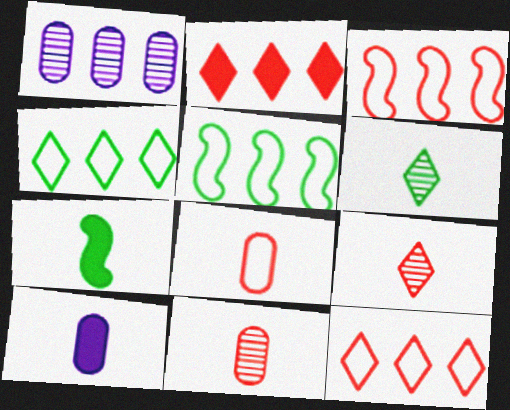[[1, 2, 5]]